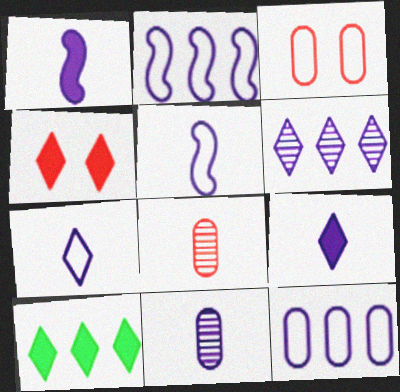[[1, 7, 11], 
[4, 9, 10], 
[5, 9, 11]]